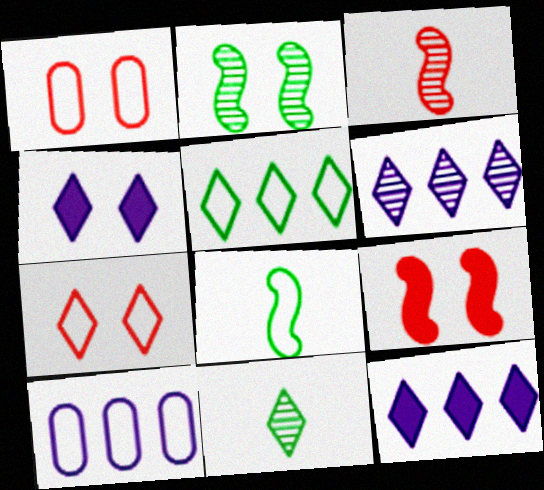[[1, 2, 4], 
[7, 8, 10], 
[7, 11, 12], 
[9, 10, 11]]